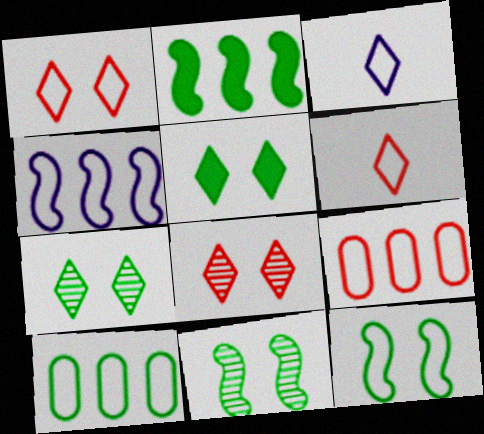[[3, 9, 12]]